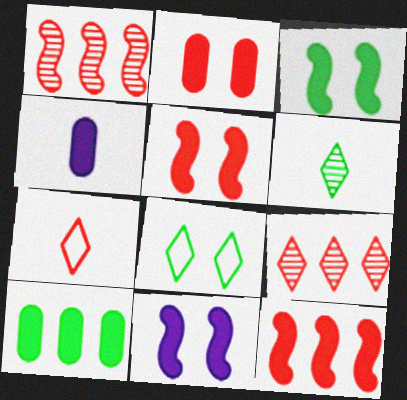[[1, 2, 7], 
[1, 4, 8], 
[2, 4, 10], 
[3, 5, 11]]